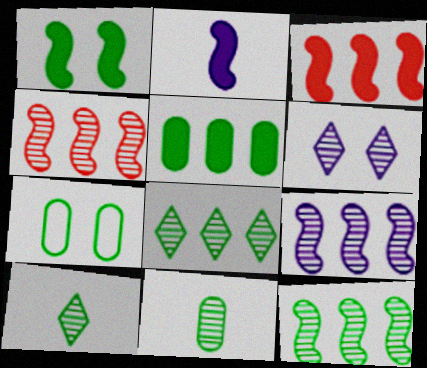[[1, 2, 3], 
[4, 6, 11], 
[4, 9, 12], 
[5, 7, 11]]